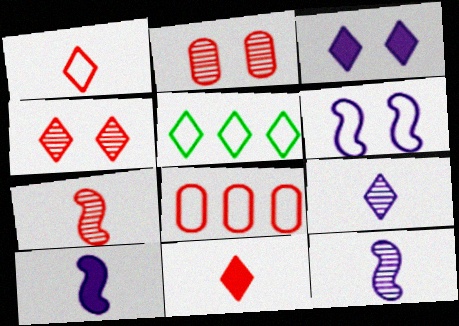[[2, 5, 10]]